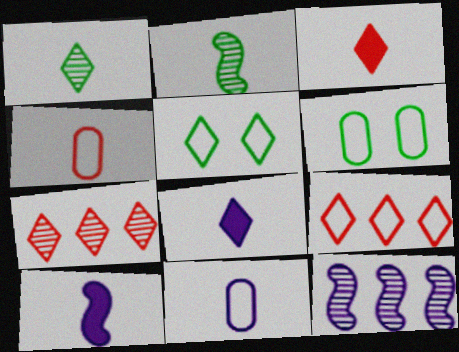[[1, 4, 10], 
[2, 3, 11], 
[2, 4, 8], 
[3, 6, 12], 
[5, 7, 8], 
[6, 7, 10]]